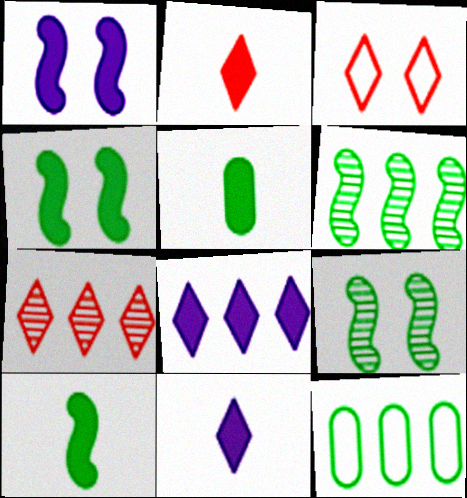[[2, 3, 7]]